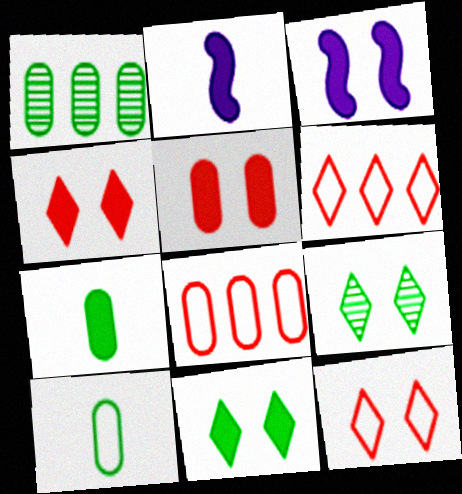[[1, 2, 12], 
[2, 8, 9], 
[3, 5, 11]]